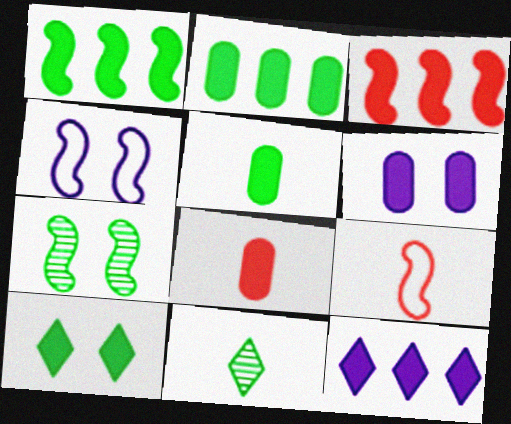[[1, 5, 10], 
[2, 3, 12], 
[2, 6, 8]]